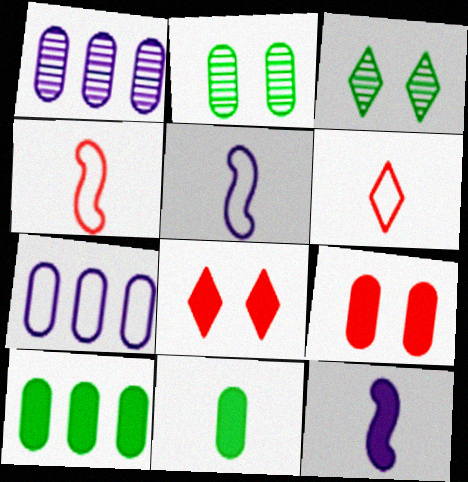[[8, 10, 12]]